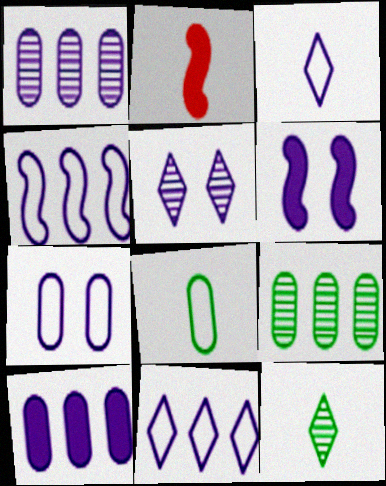[[1, 3, 6], 
[3, 4, 7], 
[5, 6, 7]]